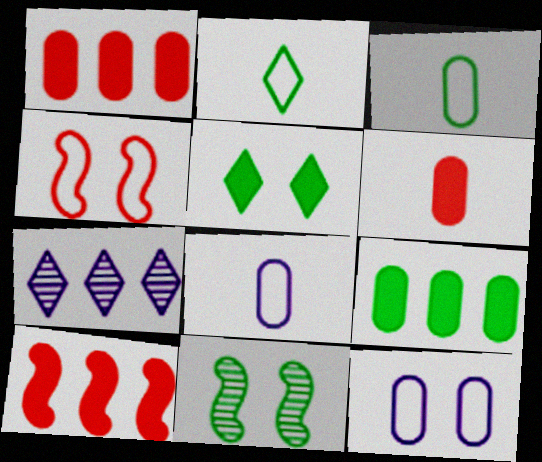[[2, 9, 11]]